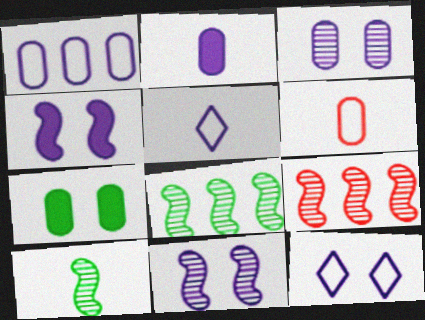[[1, 2, 3], 
[3, 4, 12], 
[5, 7, 9], 
[9, 10, 11]]